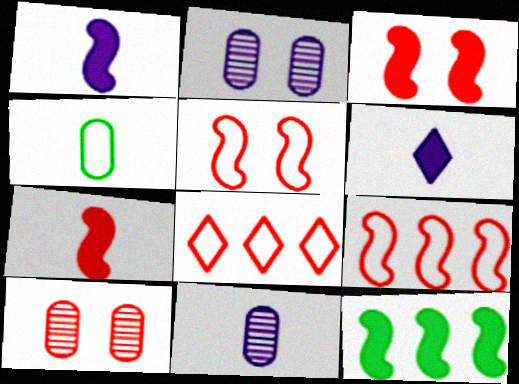[[1, 3, 12], 
[7, 8, 10]]